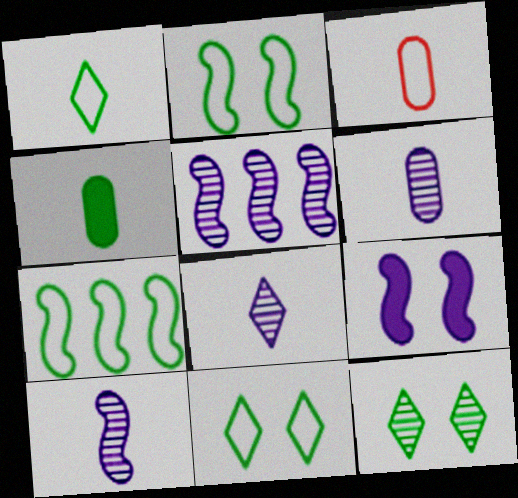[[3, 4, 6], 
[4, 7, 12], 
[6, 8, 10]]